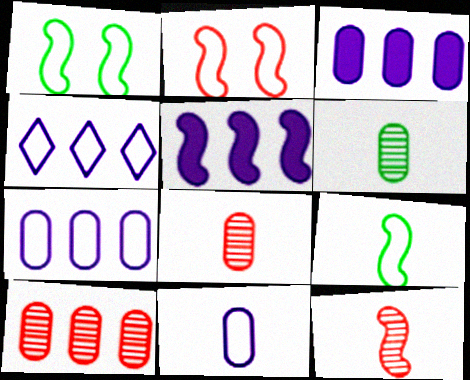[[1, 5, 12]]